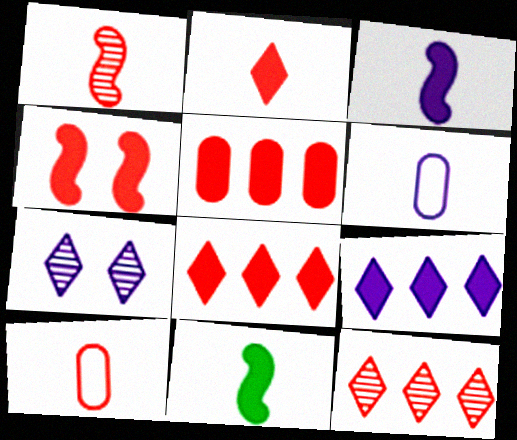[[1, 2, 10], 
[2, 4, 5], 
[4, 10, 12]]